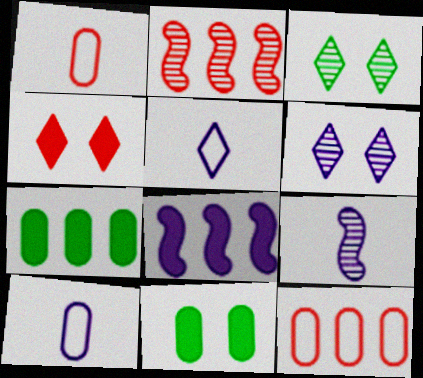[[1, 2, 4], 
[1, 3, 8], 
[2, 5, 11], 
[6, 8, 10]]